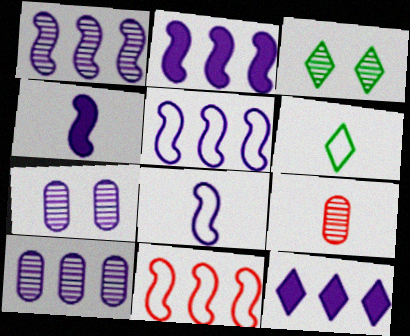[[1, 2, 5], 
[1, 3, 9], 
[4, 6, 9], 
[5, 10, 12], 
[7, 8, 12]]